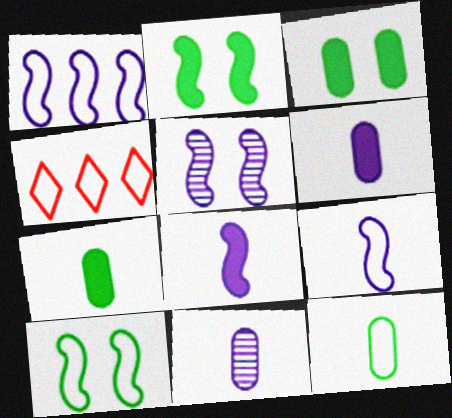[[1, 5, 8], 
[2, 4, 11], 
[4, 5, 7]]